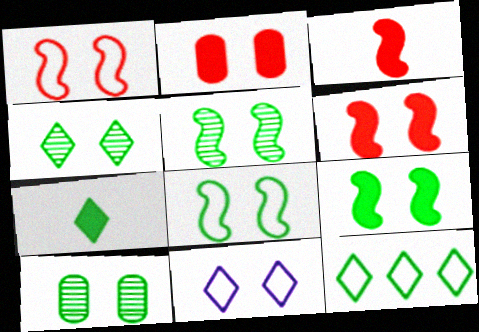[[2, 5, 11], 
[4, 5, 10], 
[4, 7, 12], 
[5, 8, 9], 
[6, 10, 11]]